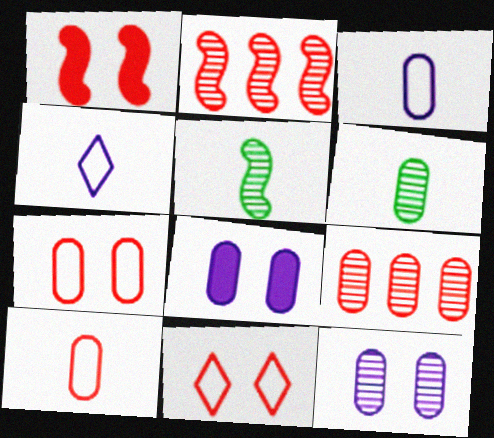[[6, 9, 12]]